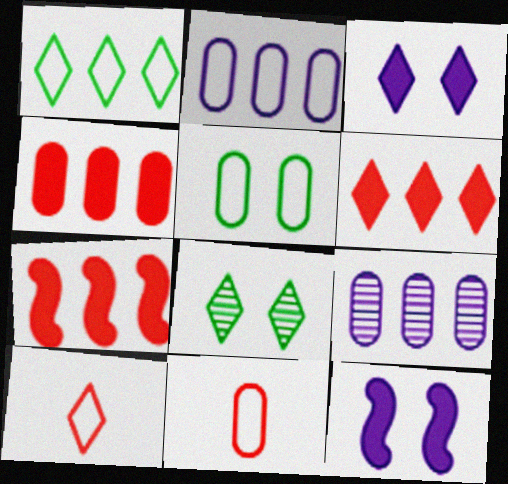[[1, 7, 9], 
[2, 5, 11], 
[4, 6, 7]]